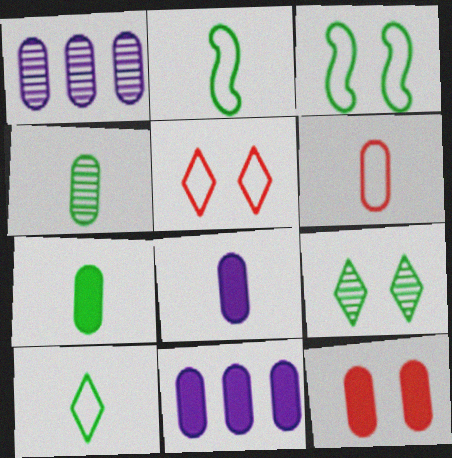[[4, 6, 8], 
[7, 11, 12]]